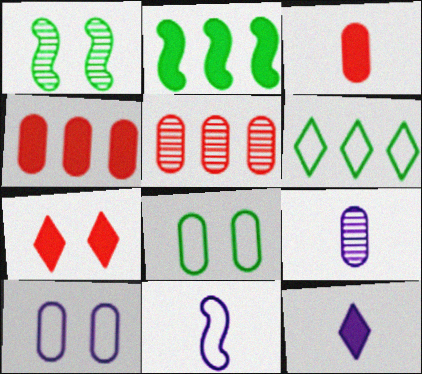[[1, 7, 10], 
[4, 8, 9], 
[9, 11, 12]]